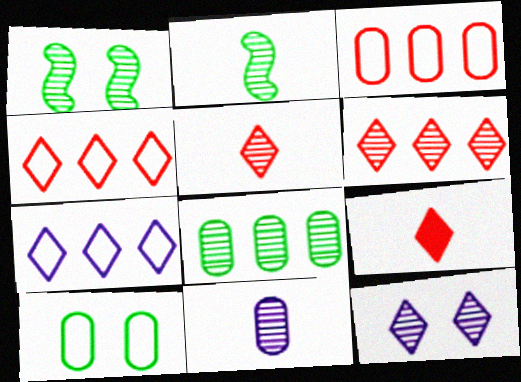[[1, 6, 11], 
[2, 5, 11]]